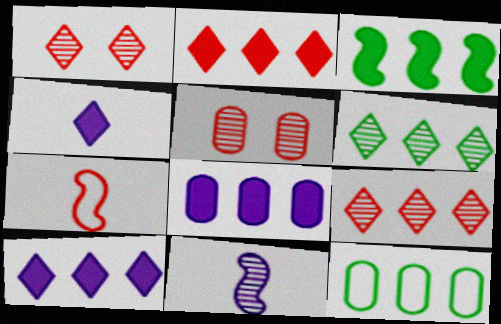[[2, 3, 8], 
[2, 5, 7], 
[3, 6, 12], 
[5, 6, 11]]